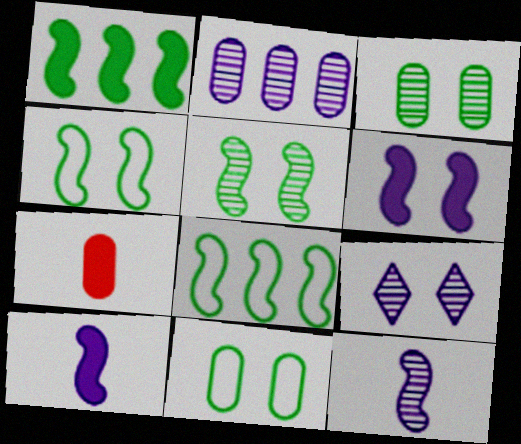[[2, 7, 11], 
[2, 9, 12], 
[7, 8, 9]]